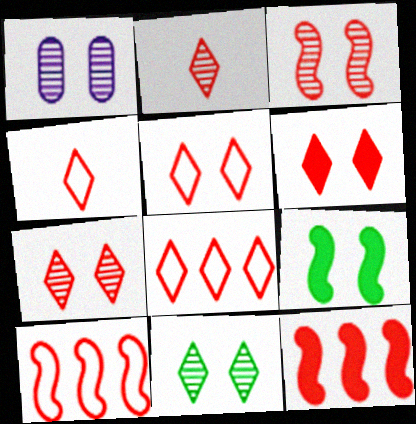[[1, 3, 11], 
[1, 5, 9], 
[2, 6, 8], 
[4, 5, 8], 
[5, 6, 7]]